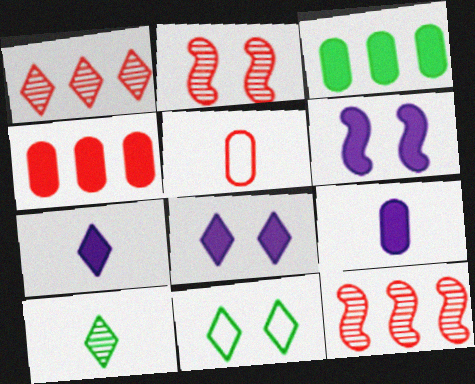[[1, 7, 11], 
[9, 11, 12]]